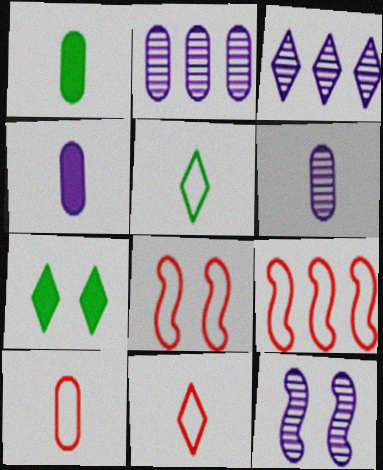[[1, 3, 8], 
[1, 6, 10], 
[3, 6, 12], 
[3, 7, 11], 
[6, 7, 9]]